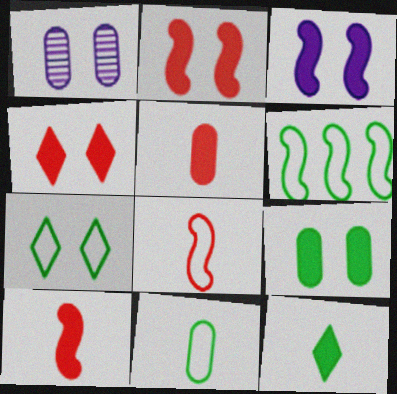[[1, 2, 7], 
[3, 4, 9], 
[6, 7, 11]]